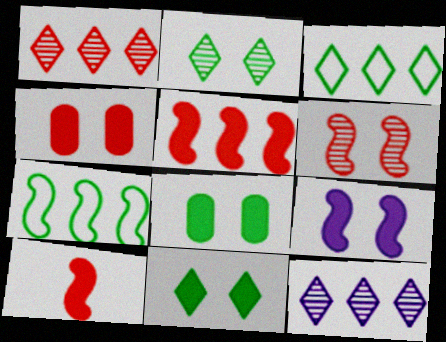[[4, 9, 11]]